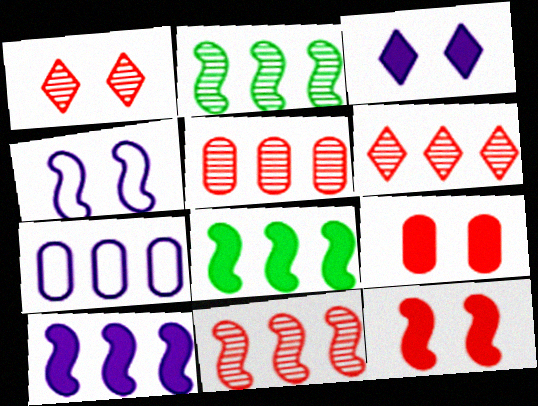[[5, 6, 11], 
[6, 7, 8]]